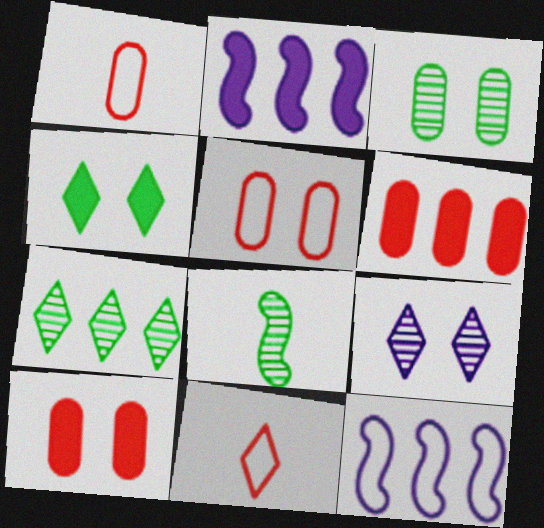[[2, 3, 11], 
[3, 7, 8], 
[6, 7, 12]]